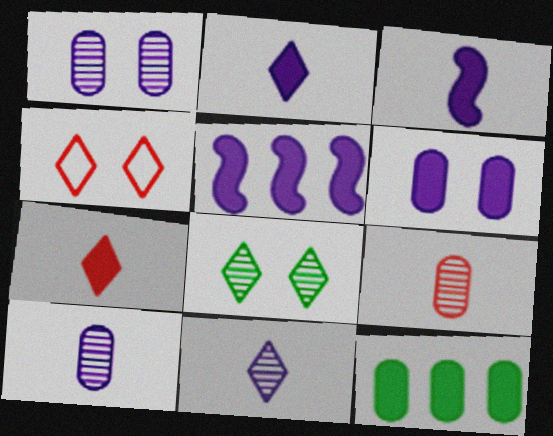[[2, 5, 6]]